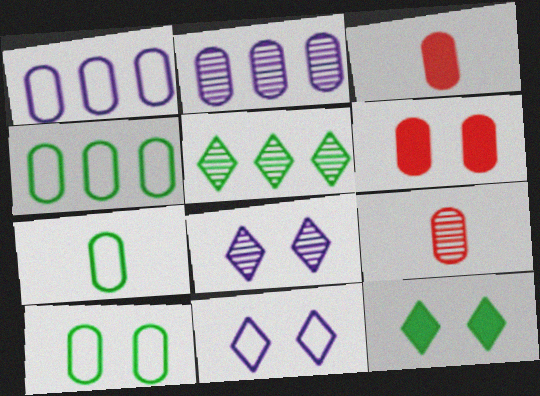[[2, 3, 10], 
[2, 6, 7], 
[4, 7, 10]]